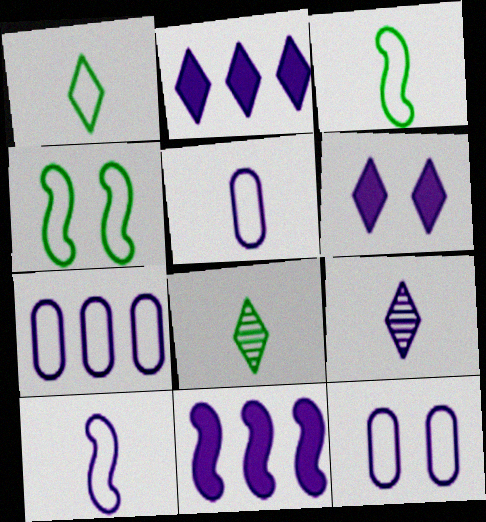[[5, 7, 12], 
[9, 11, 12]]